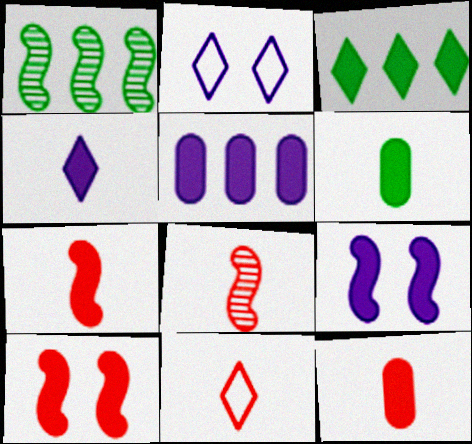[[1, 2, 12], 
[3, 9, 12], 
[4, 5, 9], 
[4, 6, 7], 
[8, 11, 12]]